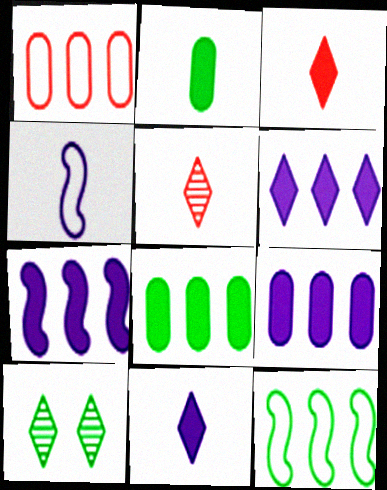[[2, 4, 5], 
[2, 10, 12], 
[6, 7, 9]]